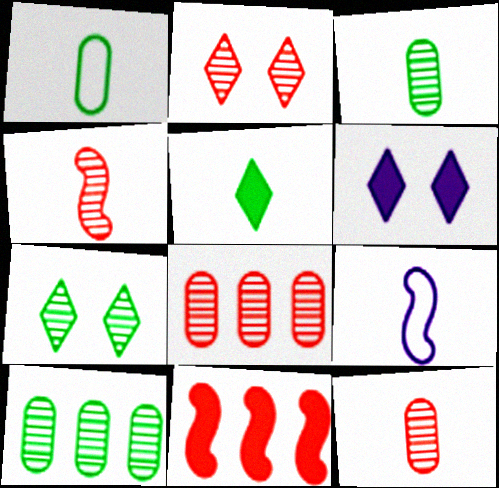[[2, 4, 8], 
[5, 9, 12]]